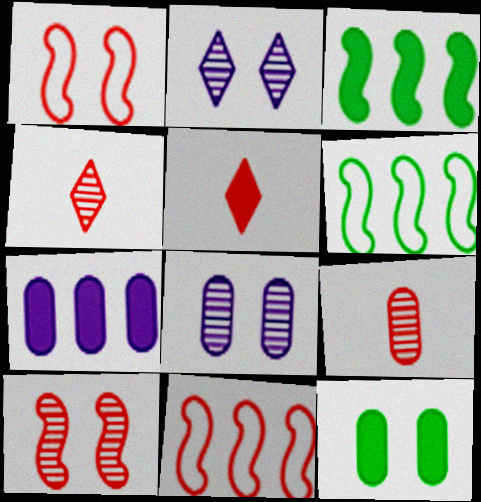[[1, 2, 12], 
[5, 6, 8]]